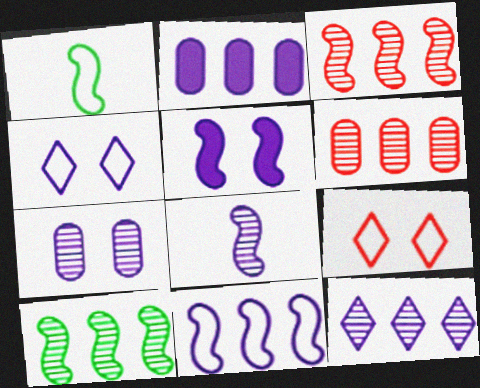[[1, 3, 5], 
[2, 4, 8], 
[2, 11, 12], 
[4, 5, 7], 
[5, 8, 11], 
[6, 10, 12], 
[7, 8, 12]]